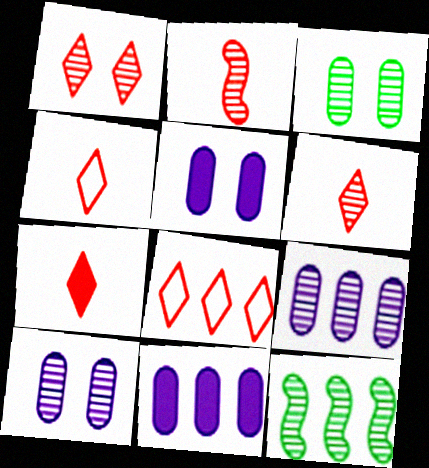[[1, 7, 8], 
[4, 5, 12], 
[4, 6, 7], 
[6, 10, 12], 
[8, 11, 12]]